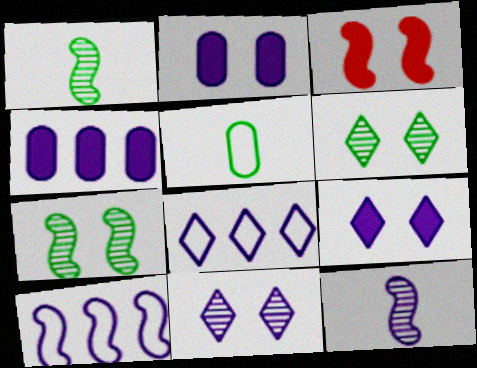[[1, 3, 10], 
[2, 8, 12]]